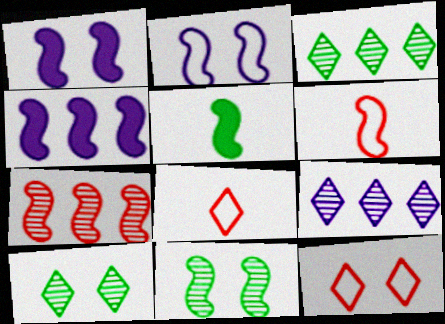[[2, 5, 7], 
[4, 6, 11]]